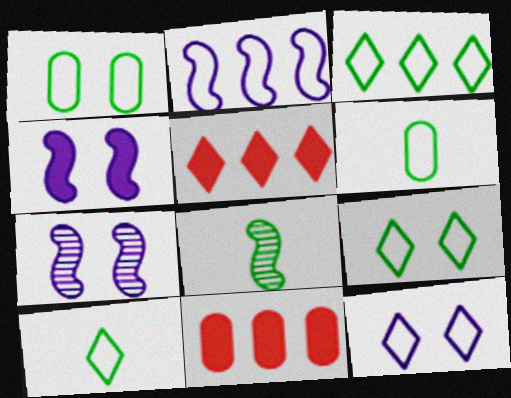[[3, 9, 10], 
[5, 6, 7], 
[7, 10, 11], 
[8, 11, 12]]